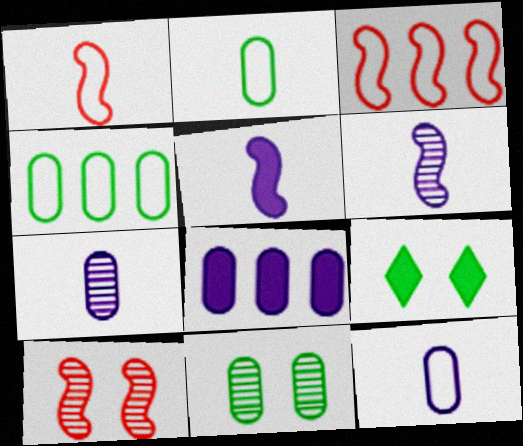[[3, 7, 9]]